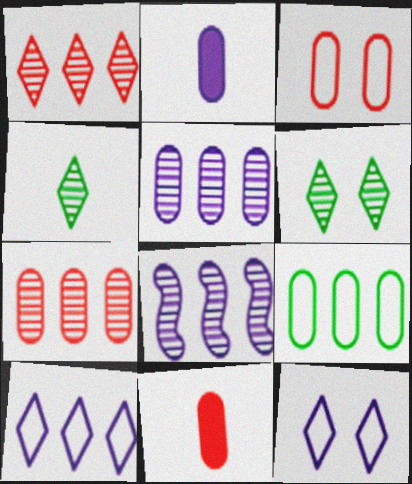[[2, 8, 12], 
[3, 7, 11]]